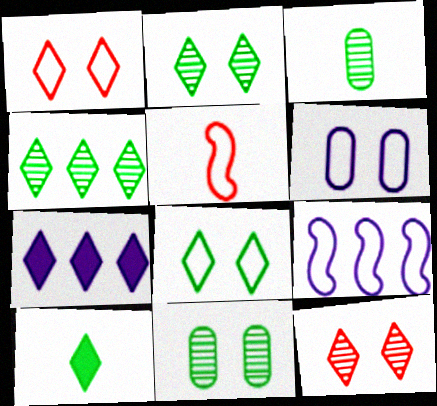[[4, 8, 10], 
[5, 7, 11]]